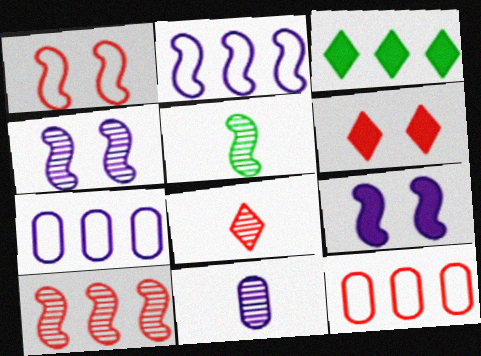[[1, 3, 11], 
[3, 7, 10], 
[4, 5, 10], 
[5, 6, 7], 
[5, 8, 11]]